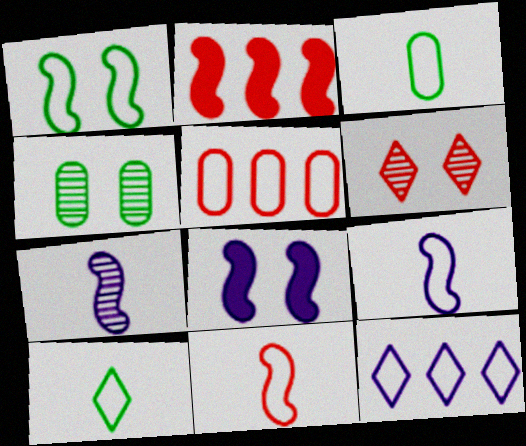[[1, 2, 7]]